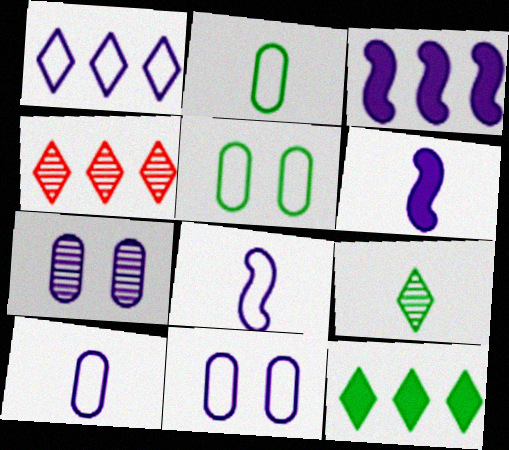[[1, 4, 12], 
[1, 6, 7], 
[1, 8, 11], 
[4, 5, 6]]